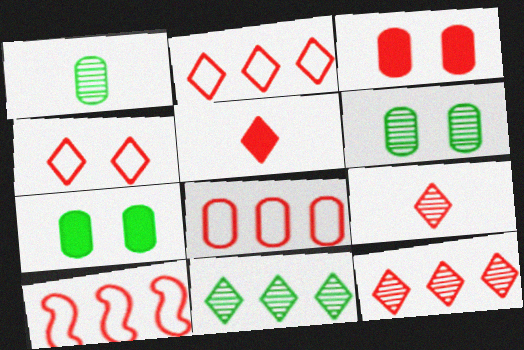[[2, 8, 10], 
[3, 9, 10], 
[4, 5, 12]]